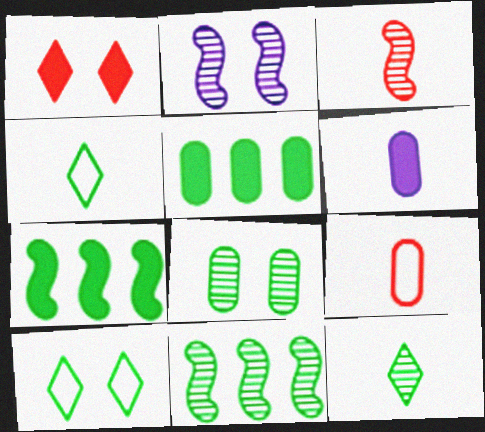[[1, 6, 7], 
[2, 3, 11], 
[3, 4, 6], 
[4, 7, 8], 
[8, 11, 12]]